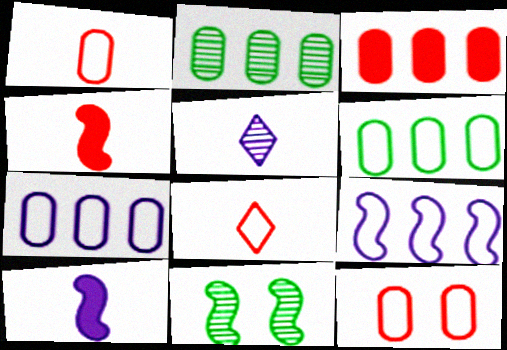[[2, 3, 7], 
[4, 9, 11]]